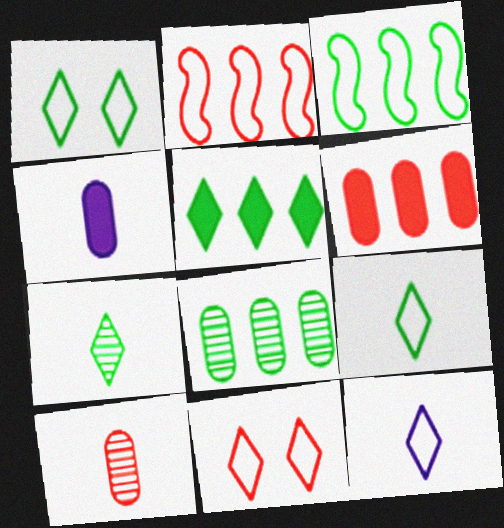[[1, 5, 7], 
[3, 5, 8]]